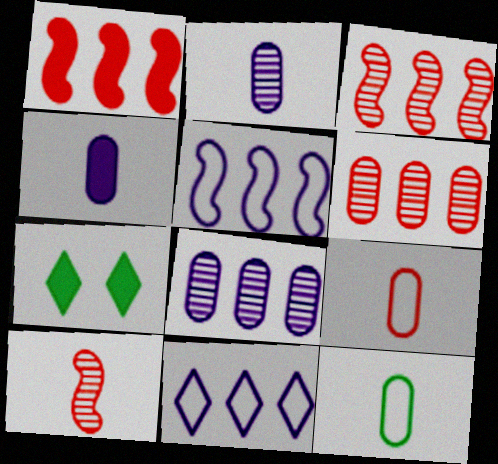[[1, 4, 7]]